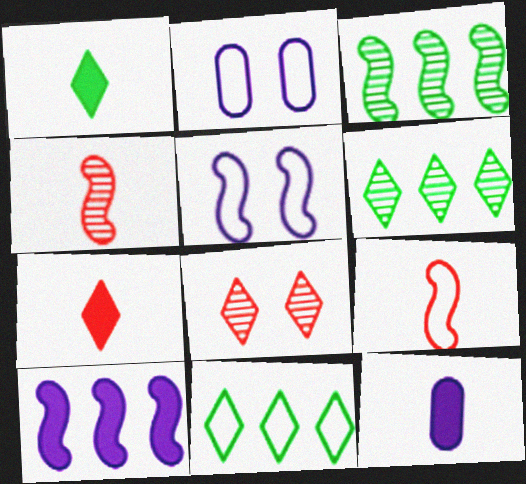[[2, 3, 7], 
[2, 9, 11]]